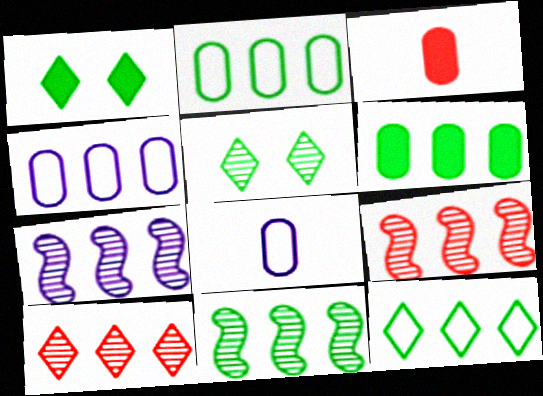[[1, 8, 9], 
[6, 11, 12], 
[7, 9, 11]]